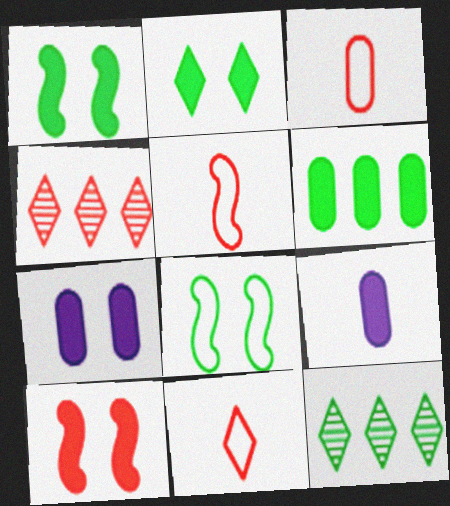[[2, 7, 10], 
[3, 4, 10], 
[3, 5, 11], 
[4, 8, 9], 
[5, 7, 12]]